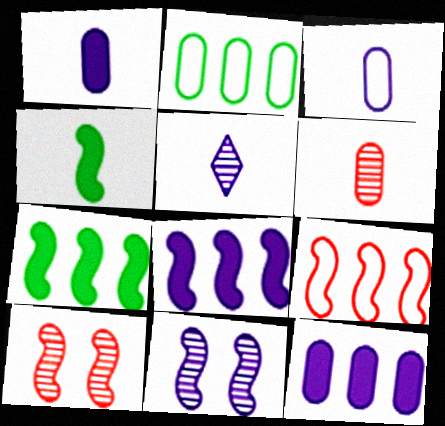[[4, 9, 11]]